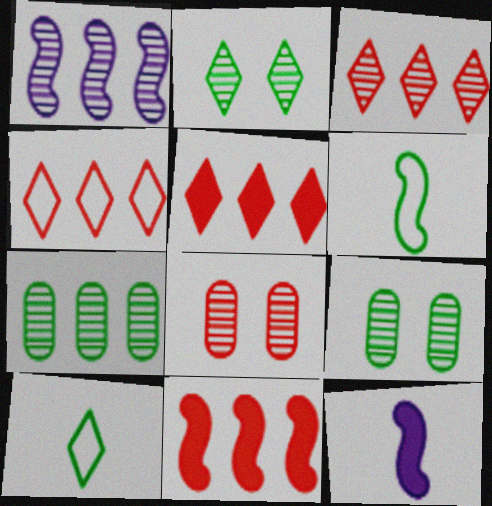[[1, 3, 7], 
[3, 4, 5], 
[4, 9, 12]]